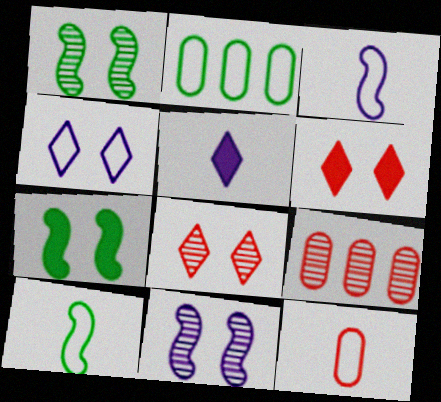[]